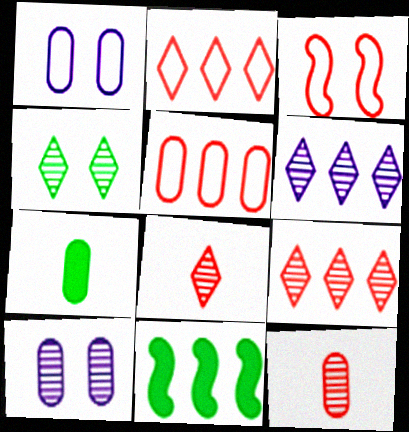[[1, 8, 11], 
[3, 6, 7], 
[4, 6, 8], 
[5, 6, 11], 
[5, 7, 10]]